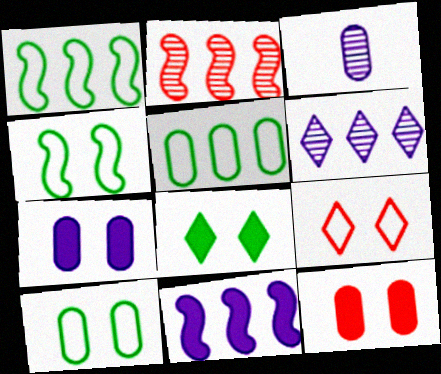[[1, 2, 11], 
[3, 5, 12]]